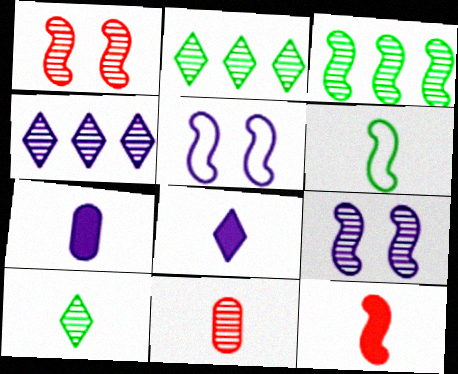[[2, 9, 11], 
[3, 5, 12], 
[4, 5, 7], 
[6, 8, 11]]